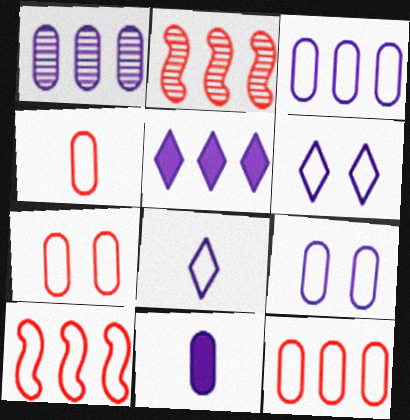[[1, 9, 11], 
[4, 7, 12]]